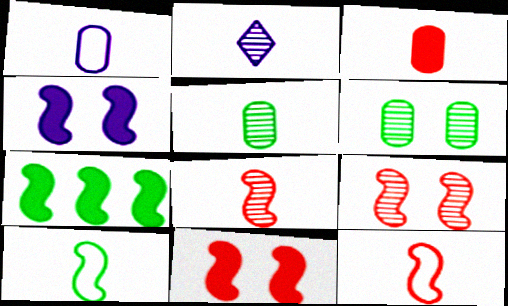[[1, 3, 5], 
[2, 3, 10], 
[2, 5, 8]]